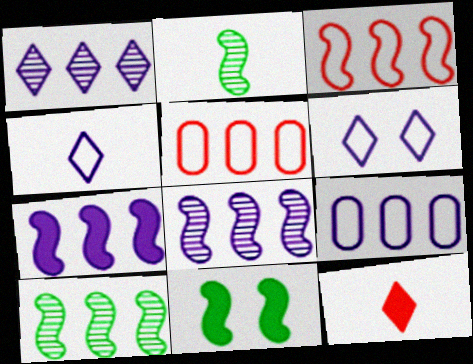[[1, 7, 9], 
[3, 7, 10]]